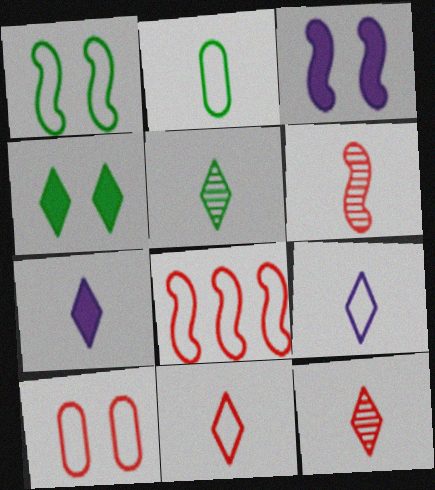[[2, 6, 7], 
[5, 7, 11], 
[8, 10, 11]]